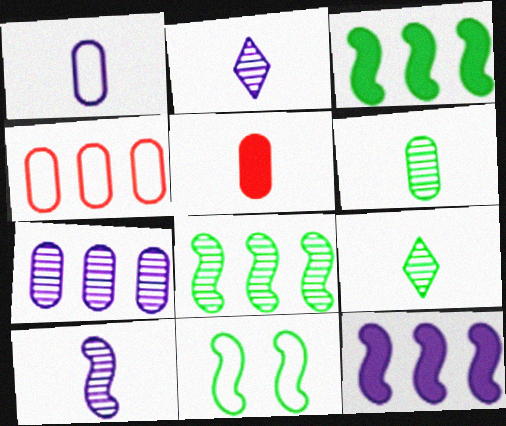[[1, 5, 6]]